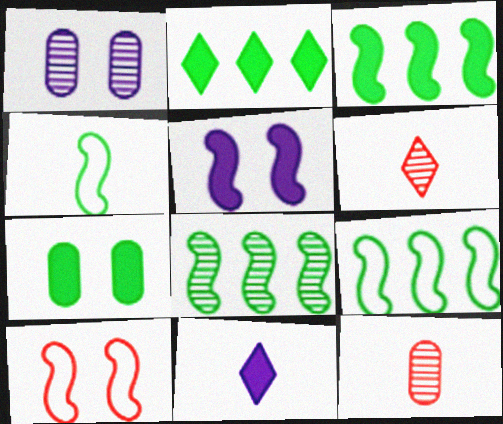[[1, 6, 8], 
[3, 8, 9], 
[4, 11, 12]]